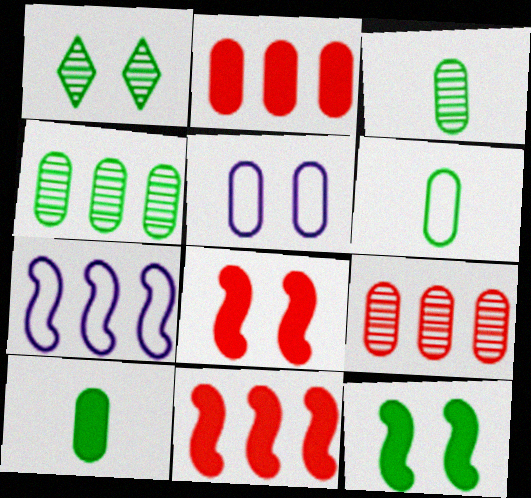[[1, 5, 8], 
[2, 3, 5], 
[3, 6, 10], 
[5, 9, 10]]